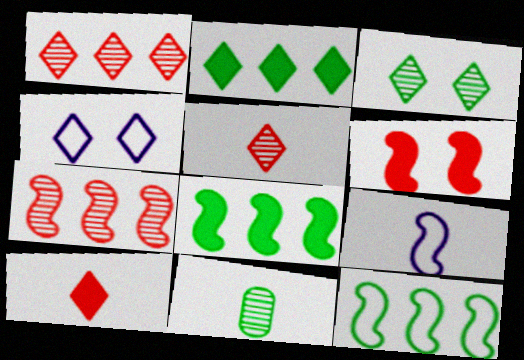[[2, 4, 5], 
[9, 10, 11]]